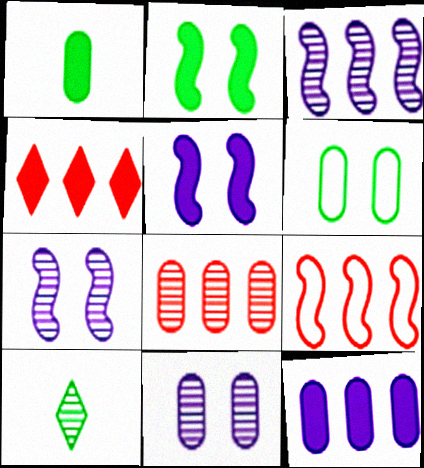[[1, 4, 5], 
[4, 8, 9], 
[7, 8, 10]]